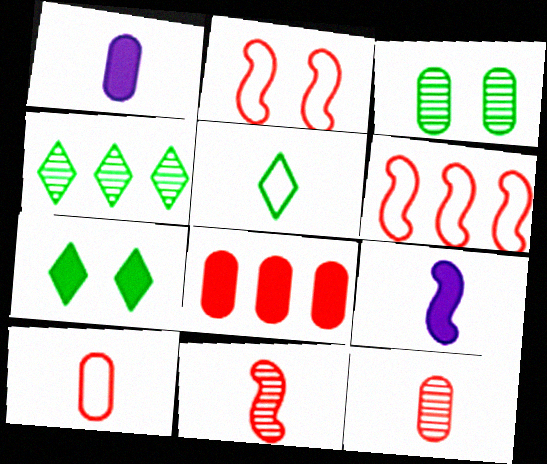[[1, 2, 4], 
[1, 5, 11], 
[4, 5, 7], 
[5, 9, 12], 
[7, 8, 9]]